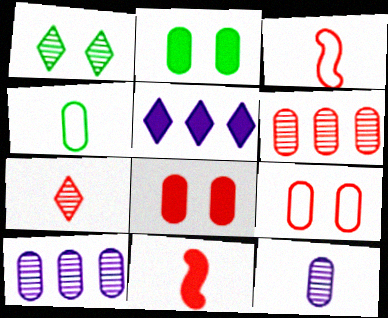[[2, 5, 11], 
[4, 8, 10]]